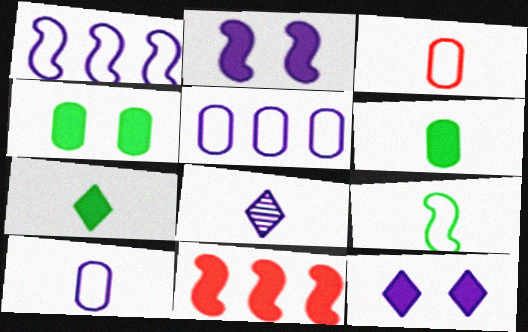[[2, 5, 8], 
[6, 11, 12]]